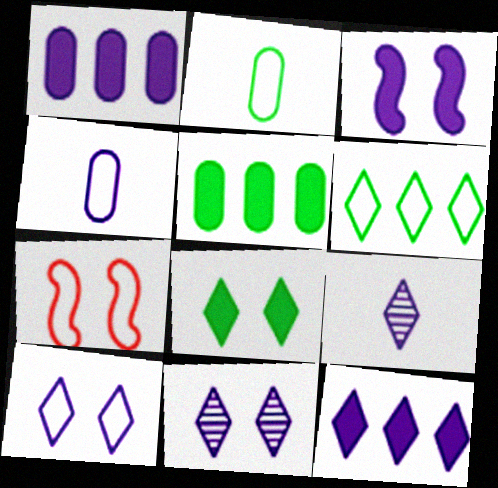[[4, 6, 7], 
[5, 7, 9], 
[9, 10, 12]]